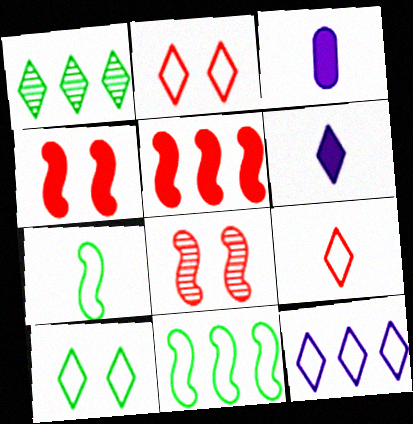[[1, 2, 6], 
[9, 10, 12]]